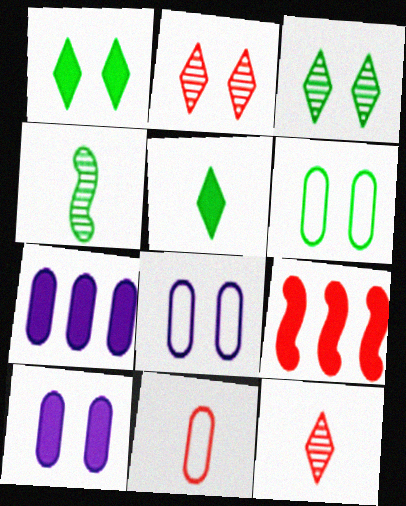[[2, 9, 11], 
[5, 9, 10]]